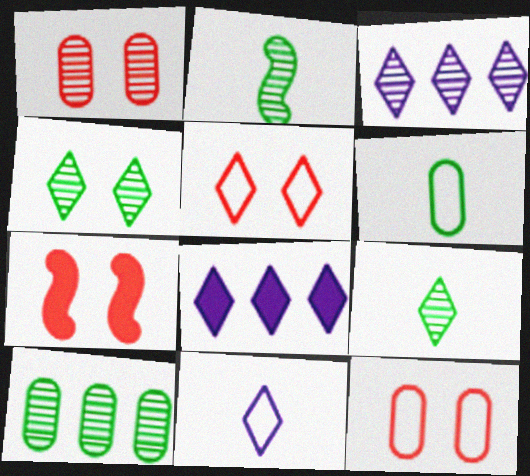[[1, 2, 3], 
[1, 5, 7], 
[2, 4, 10], 
[2, 8, 12], 
[3, 6, 7], 
[5, 8, 9], 
[7, 10, 11]]